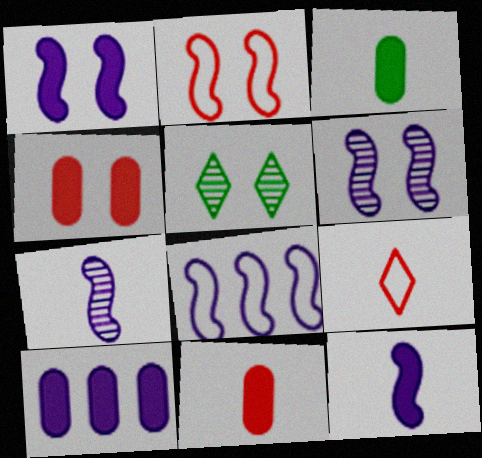[[1, 7, 8], 
[3, 4, 10], 
[3, 7, 9], 
[5, 8, 11], 
[6, 8, 12]]